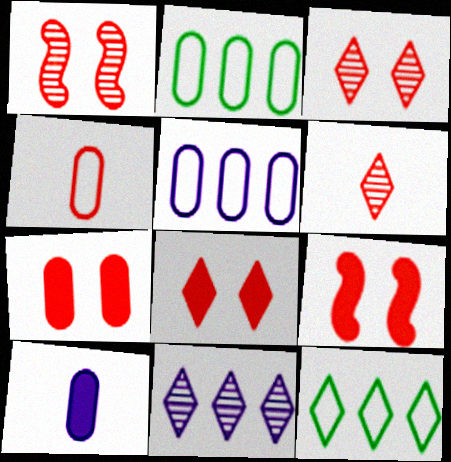[[1, 10, 12], 
[7, 8, 9]]